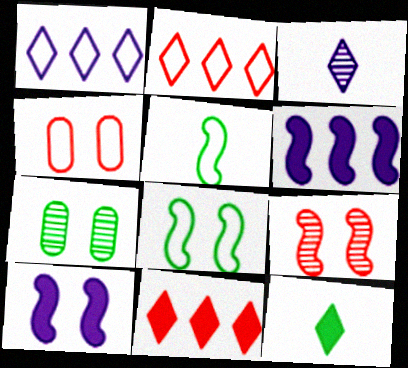[[1, 4, 5], 
[5, 6, 9], 
[8, 9, 10]]